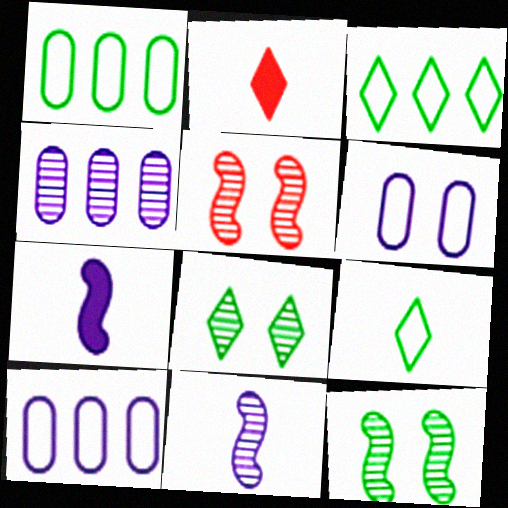[[2, 10, 12]]